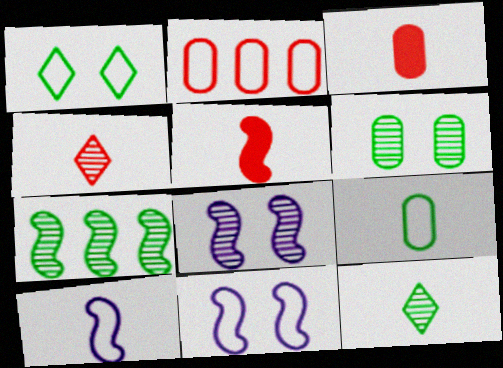[[1, 2, 10], 
[3, 10, 12], 
[5, 7, 11], 
[6, 7, 12]]